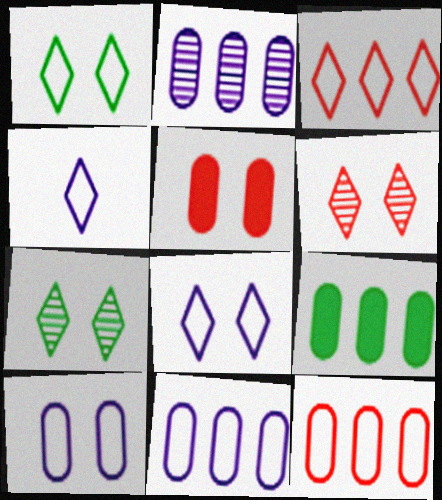[[1, 3, 4], 
[2, 9, 12]]